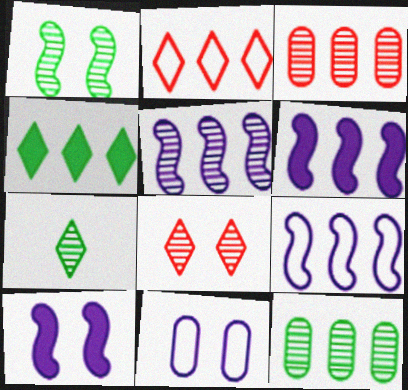[[1, 7, 12], 
[2, 6, 12], 
[3, 4, 9], 
[5, 6, 9]]